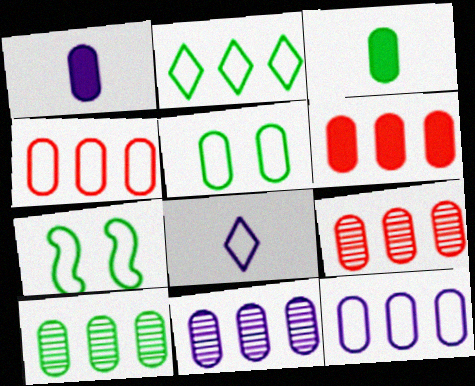[[1, 5, 9], 
[3, 5, 10], 
[4, 6, 9], 
[4, 7, 8], 
[6, 10, 12], 
[9, 10, 11]]